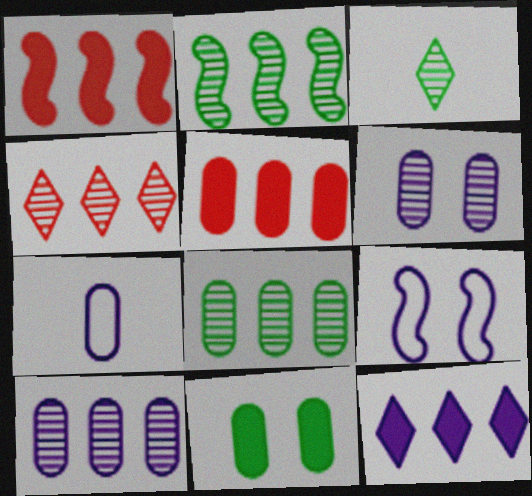[[2, 4, 10], 
[3, 5, 9]]